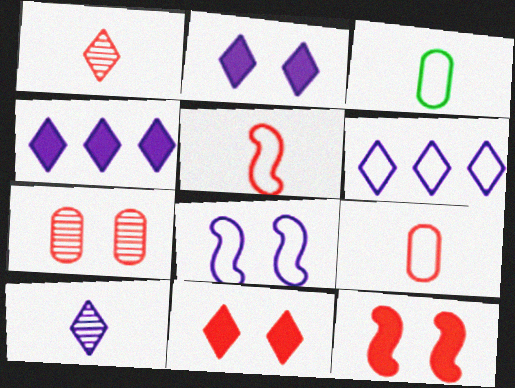[[2, 6, 10]]